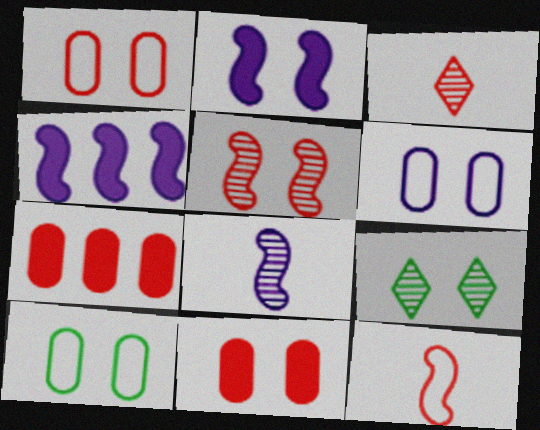[[1, 2, 9], 
[1, 6, 10], 
[3, 4, 10]]